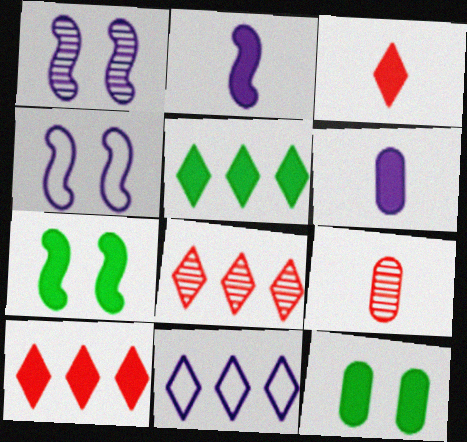[[1, 6, 11], 
[2, 10, 12], 
[4, 5, 9], 
[5, 8, 11], 
[6, 7, 10], 
[7, 9, 11]]